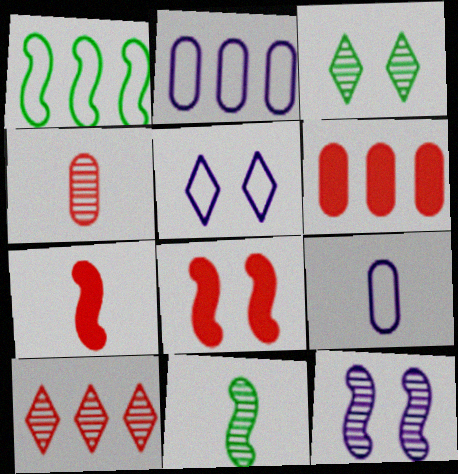[[1, 7, 12], 
[2, 3, 7], 
[5, 6, 11]]